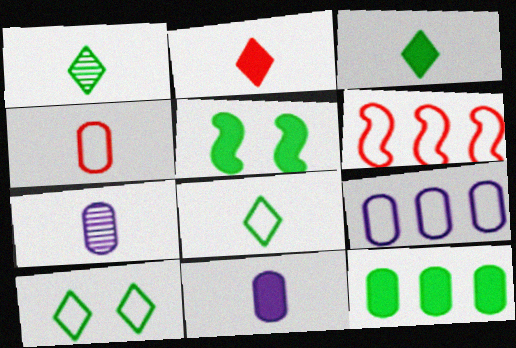[[1, 3, 8], 
[3, 5, 12]]